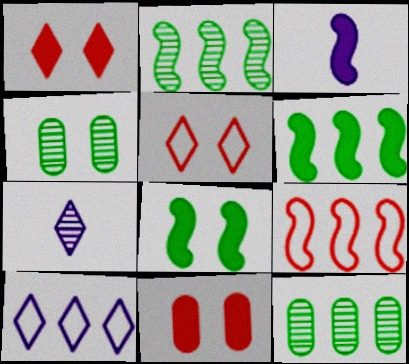[[3, 5, 12]]